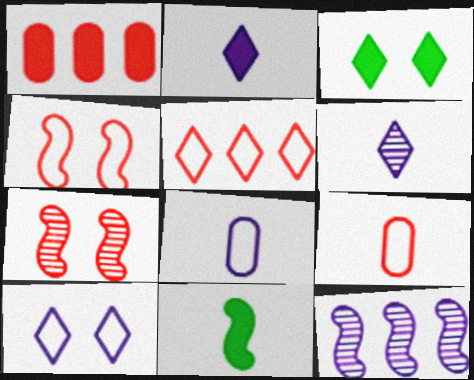[[3, 5, 6], 
[3, 9, 12], 
[4, 5, 9], 
[4, 11, 12], 
[6, 9, 11]]